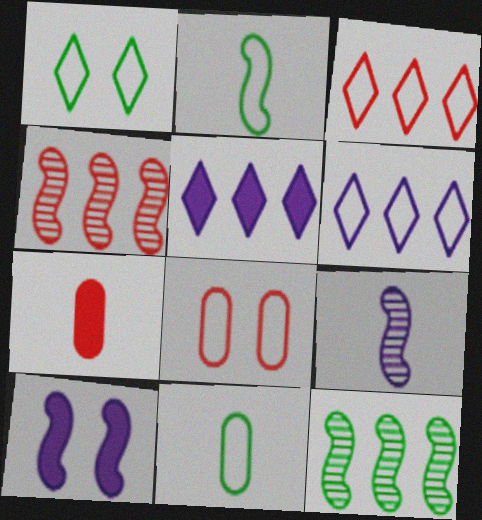[[2, 4, 10], 
[2, 6, 8]]